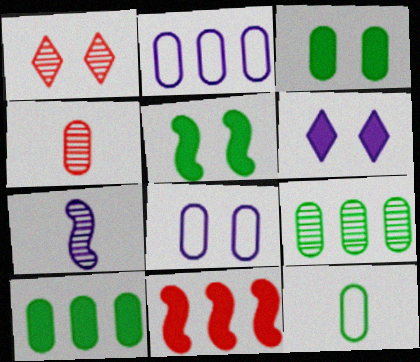[[1, 5, 8], 
[1, 7, 9], 
[2, 3, 4], 
[2, 6, 7], 
[3, 9, 12], 
[4, 8, 10]]